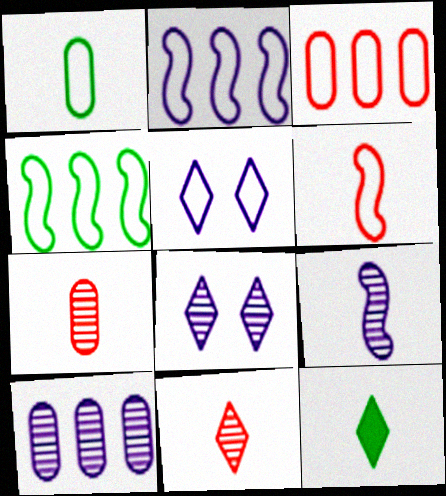[[8, 9, 10]]